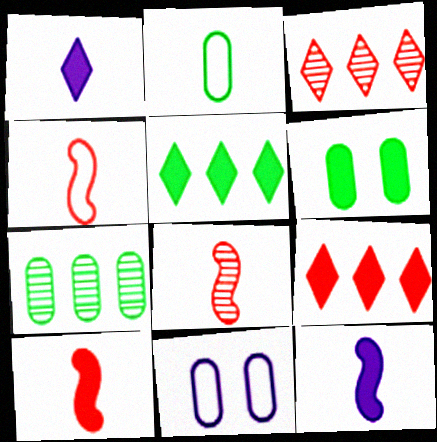[[1, 2, 8], 
[2, 6, 7], 
[4, 8, 10], 
[5, 8, 11], 
[6, 9, 12]]